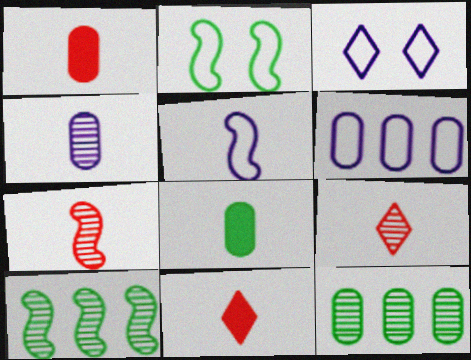[[1, 3, 10], 
[3, 5, 6], 
[5, 8, 9]]